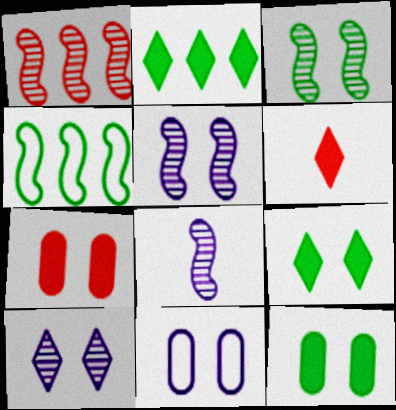[[1, 3, 8]]